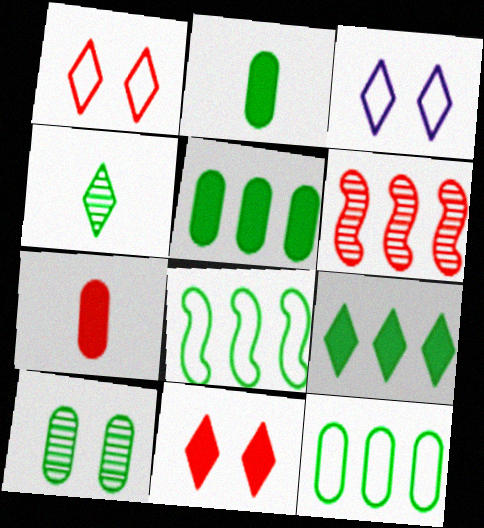[[1, 6, 7], 
[2, 3, 6], 
[2, 10, 12]]